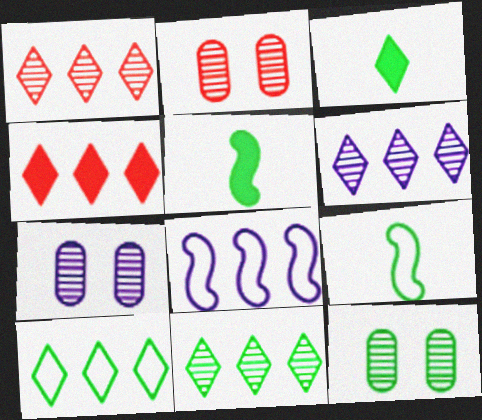[[1, 6, 11], 
[2, 3, 8], 
[2, 7, 12], 
[4, 6, 10], 
[4, 7, 9], 
[5, 10, 12]]